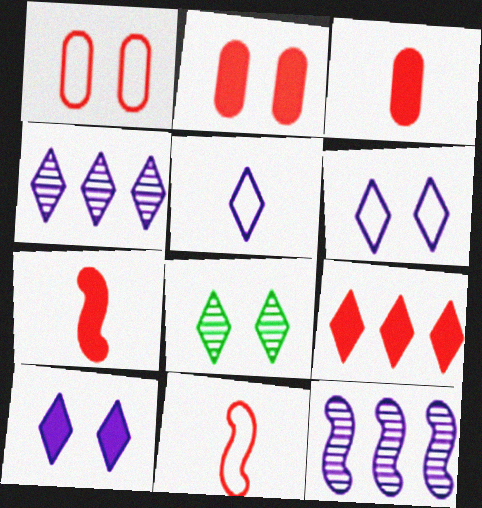[[2, 7, 9], 
[4, 5, 10], 
[5, 8, 9]]